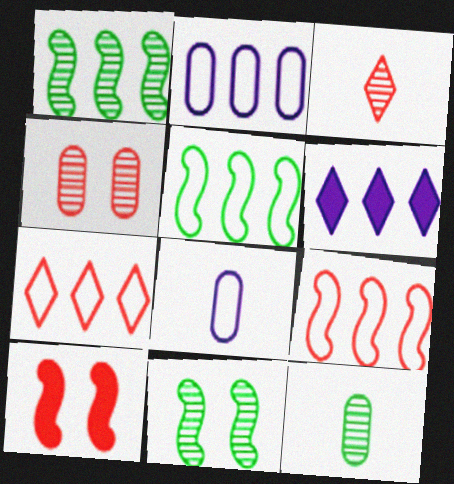[[2, 5, 7]]